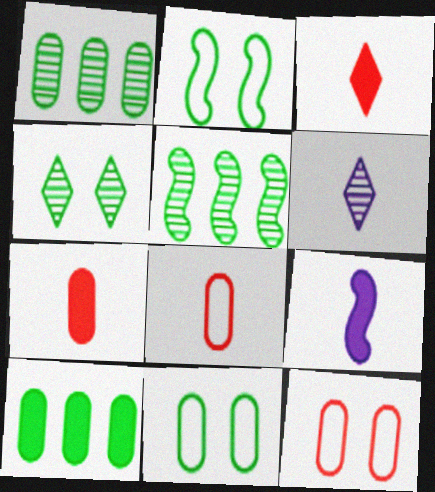[]